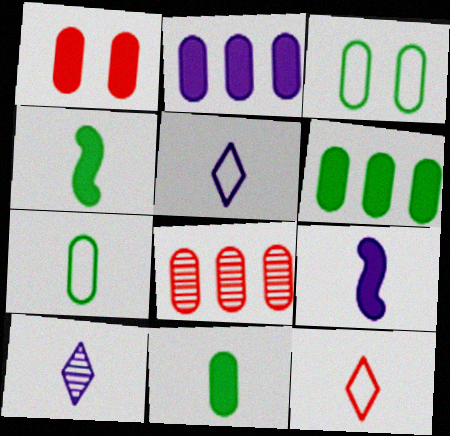[[1, 2, 11]]